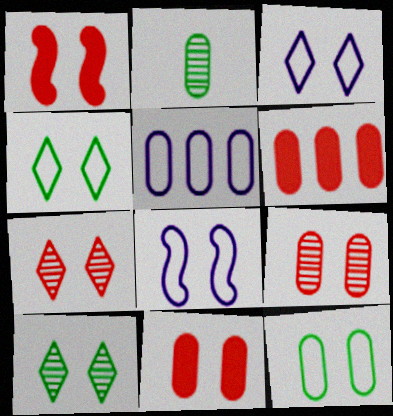[[2, 5, 11], 
[8, 10, 11]]